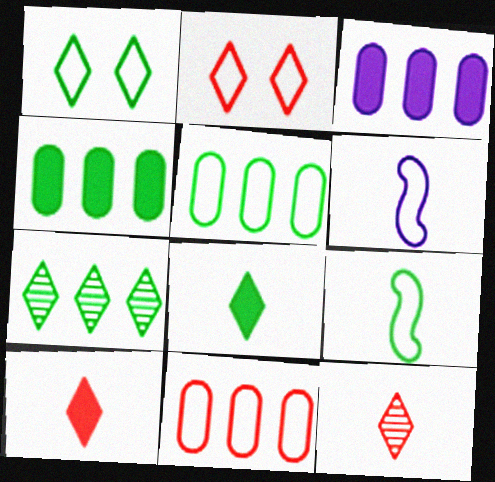[[1, 5, 9], 
[1, 6, 11], 
[1, 7, 8], 
[2, 5, 6]]